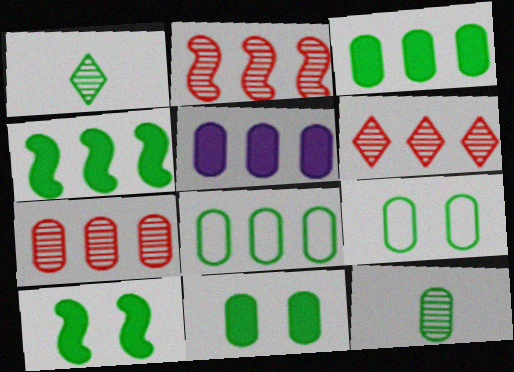[[1, 4, 9], 
[1, 8, 10], 
[2, 6, 7], 
[3, 9, 12], 
[5, 7, 8], 
[8, 11, 12]]